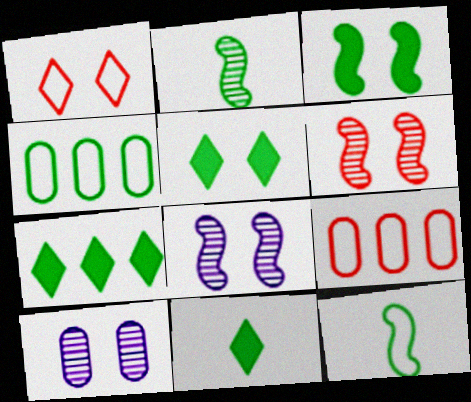[[1, 3, 10], 
[2, 4, 5], 
[5, 7, 11], 
[8, 9, 11]]